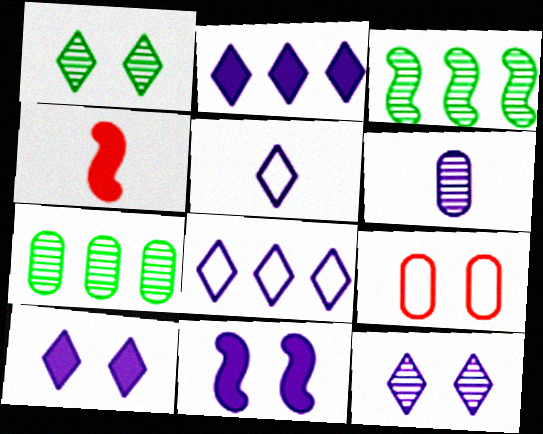[[1, 9, 11], 
[2, 5, 12], 
[6, 8, 11]]